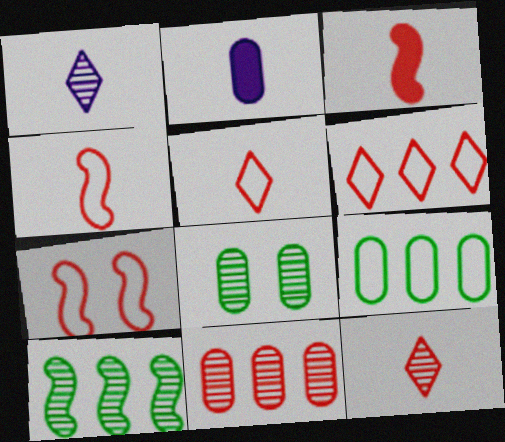[]